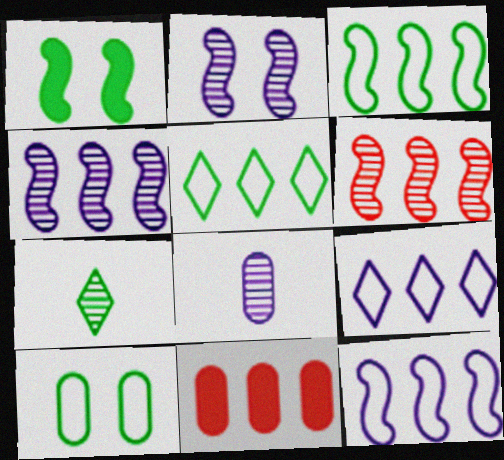[[4, 5, 11], 
[8, 10, 11]]